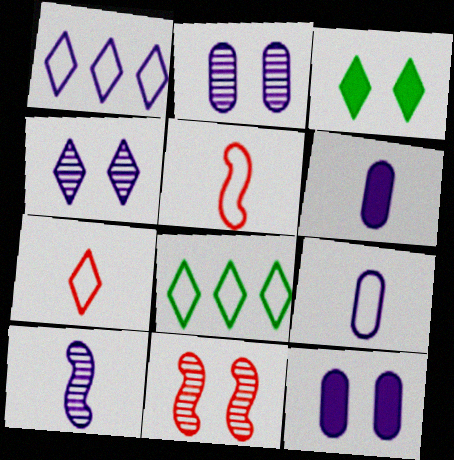[[1, 10, 12], 
[6, 8, 11]]